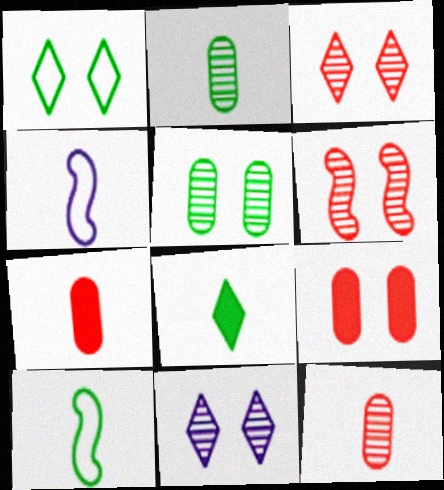[[2, 8, 10], 
[4, 8, 12], 
[5, 6, 11]]